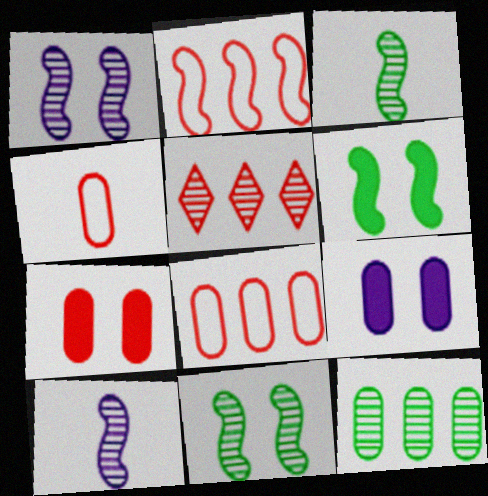[[2, 6, 10], 
[4, 9, 12]]